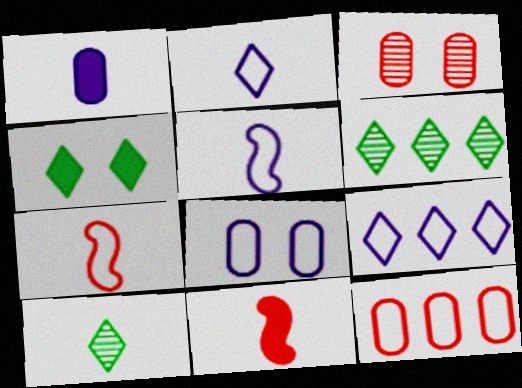[[1, 7, 10], 
[5, 8, 9], 
[6, 8, 11]]